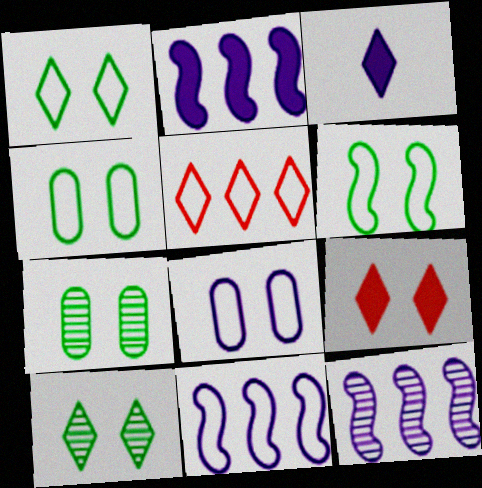[[1, 4, 6], 
[2, 11, 12], 
[3, 5, 10], 
[3, 8, 12]]